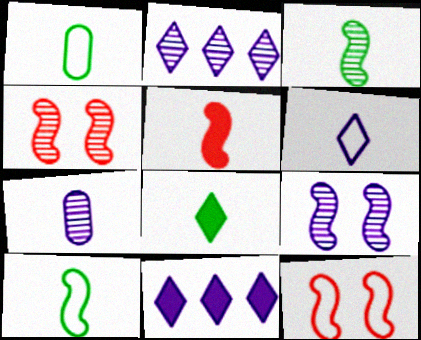[[1, 3, 8], 
[1, 4, 11], 
[2, 7, 9]]